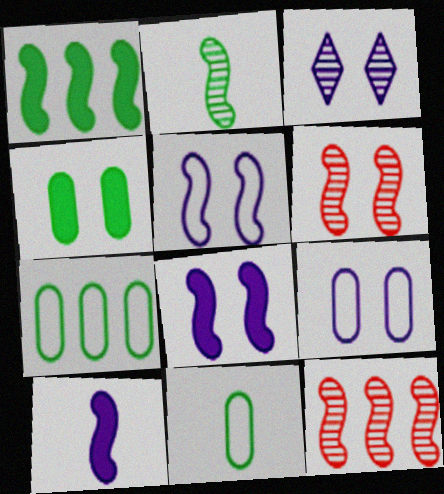[[3, 8, 9]]